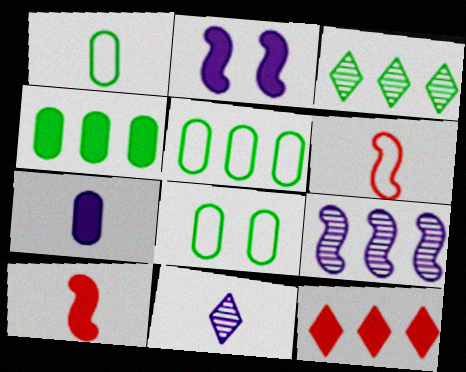[[1, 5, 8], 
[1, 10, 11], 
[5, 9, 12]]